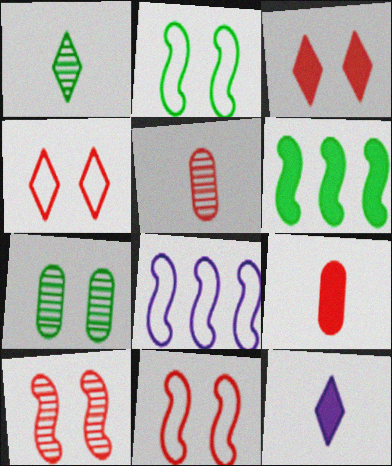[]